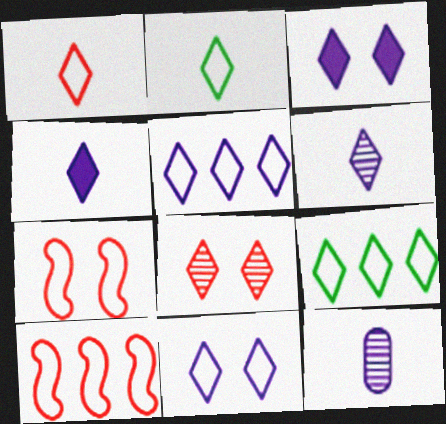[[1, 9, 11], 
[3, 5, 6], 
[4, 8, 9]]